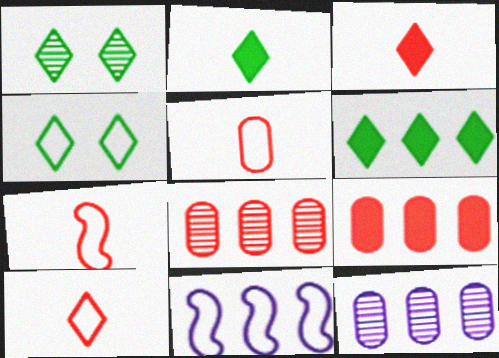[[4, 5, 11], 
[5, 7, 10], 
[6, 8, 11]]